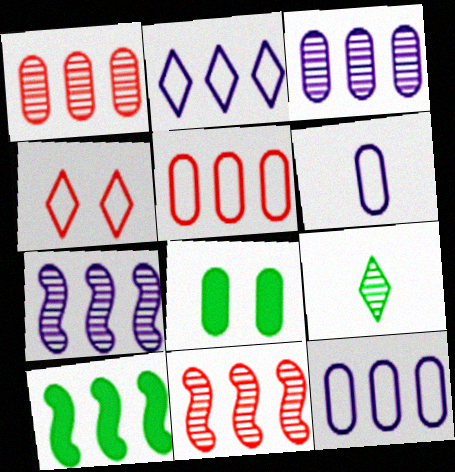[[1, 2, 10], 
[1, 6, 8]]